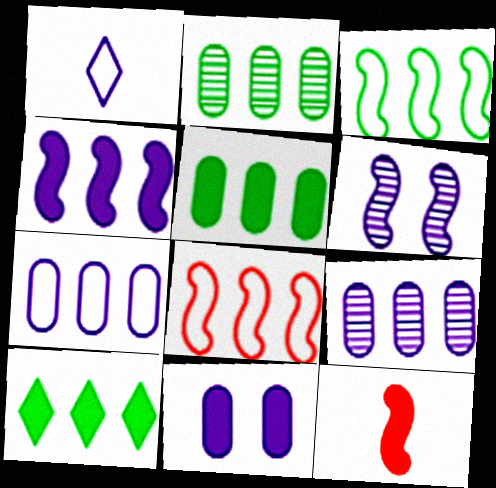[[2, 3, 10], 
[3, 6, 12], 
[8, 9, 10], 
[10, 11, 12]]